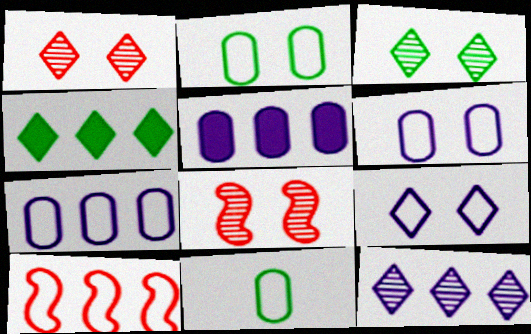[[9, 10, 11]]